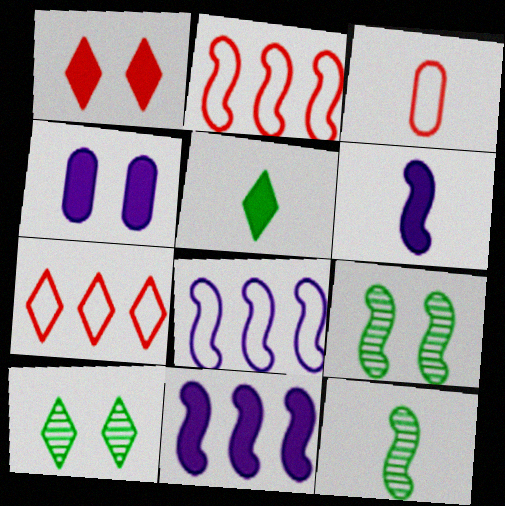[[2, 6, 9], 
[3, 10, 11], 
[4, 7, 12]]